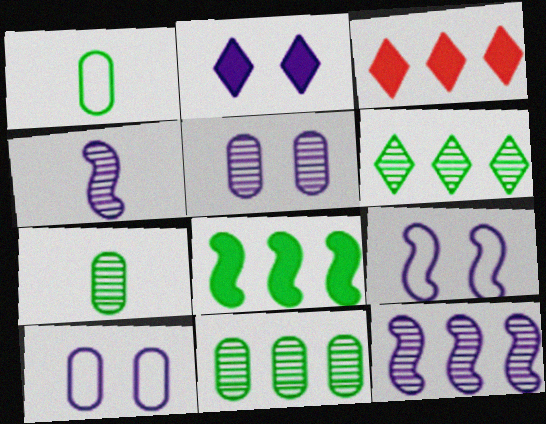[[2, 5, 9], 
[3, 7, 9]]